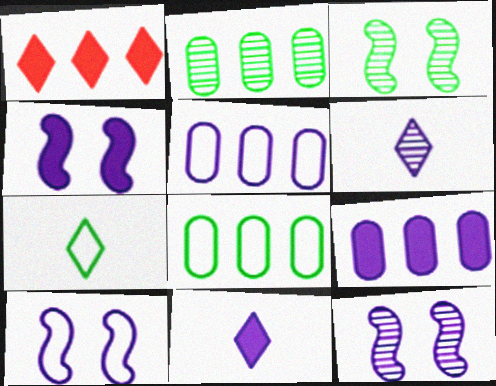[[4, 5, 6], 
[4, 9, 11], 
[4, 10, 12], 
[5, 11, 12], 
[6, 9, 10]]